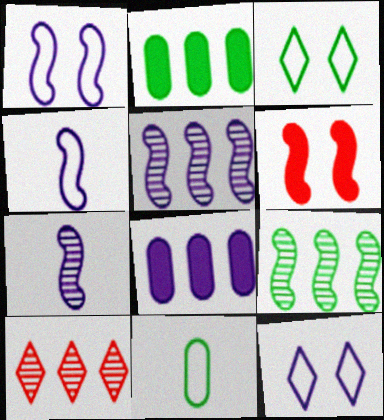[[4, 6, 9], 
[7, 8, 12]]